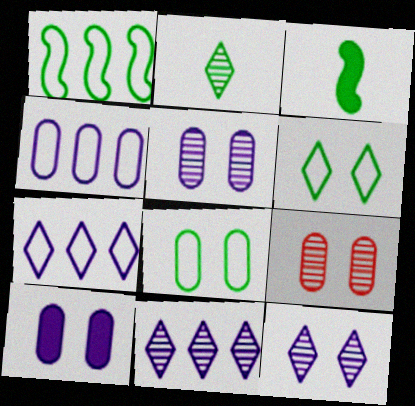[[3, 7, 9], 
[8, 9, 10]]